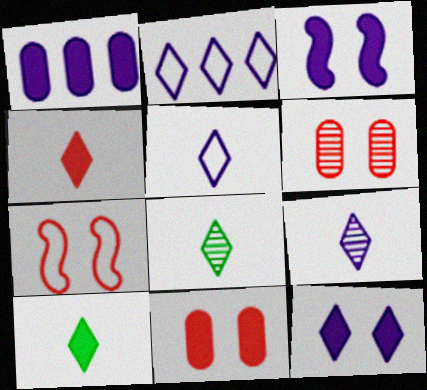[[1, 7, 8], 
[2, 9, 12], 
[4, 5, 8]]